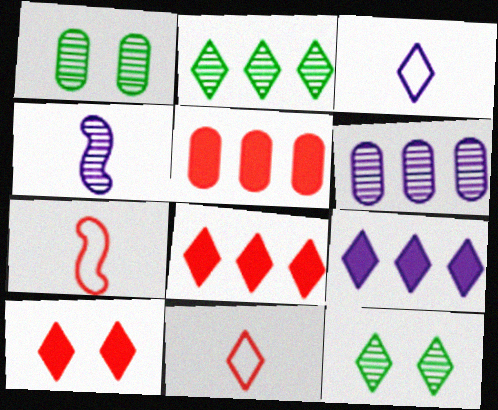[[1, 7, 9], 
[2, 3, 10], 
[3, 8, 12], 
[9, 11, 12]]